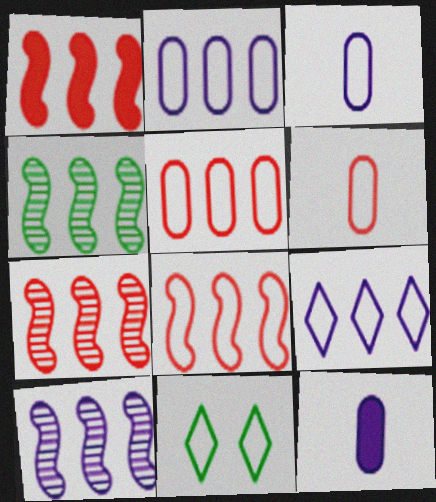[[1, 7, 8], 
[3, 8, 11], 
[4, 7, 10], 
[7, 11, 12]]